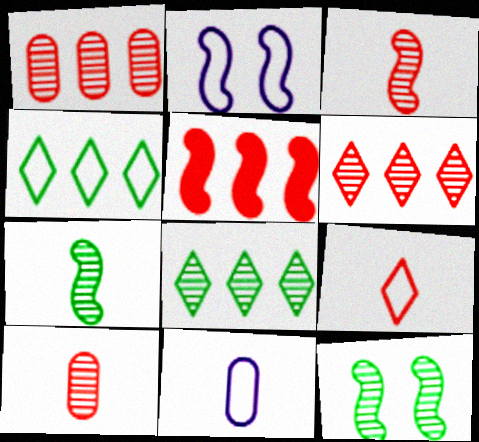[[2, 5, 7]]